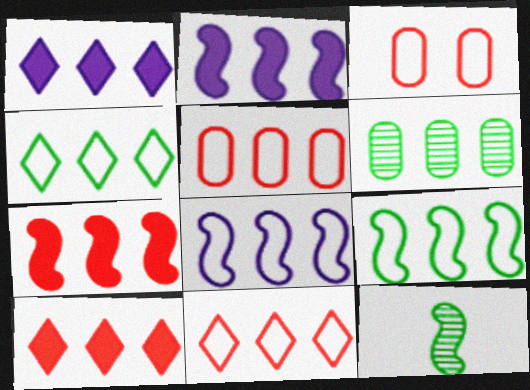[[1, 3, 12], 
[2, 6, 11], 
[4, 5, 8], 
[6, 8, 10]]